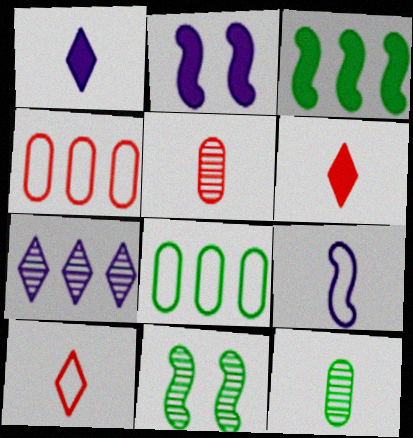[[1, 4, 11], 
[3, 4, 7], 
[5, 7, 11], 
[6, 9, 12]]